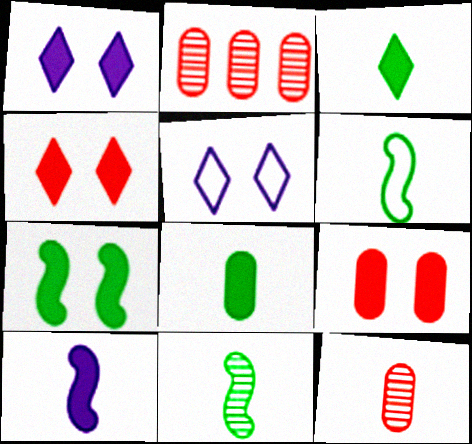[[1, 2, 6], 
[1, 7, 9]]